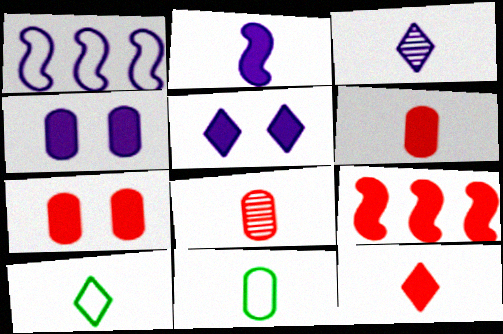[[1, 3, 4], 
[2, 8, 10], 
[3, 10, 12], 
[7, 9, 12]]